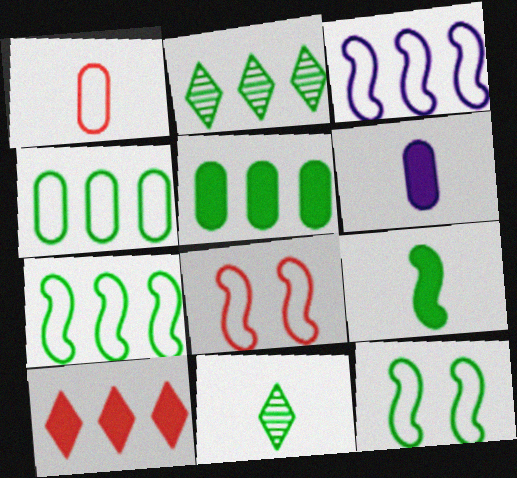[[2, 5, 7], 
[2, 6, 8], 
[5, 11, 12]]